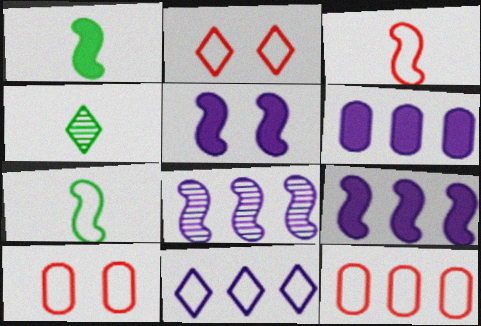[[2, 3, 12], 
[4, 5, 12], 
[4, 9, 10], 
[6, 8, 11], 
[7, 10, 11]]